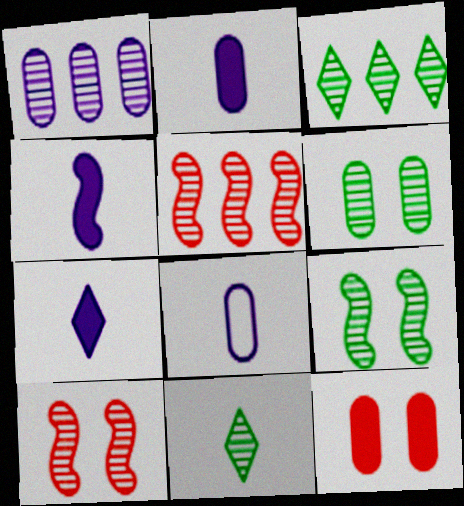[[1, 3, 5], 
[1, 10, 11], 
[2, 4, 7]]